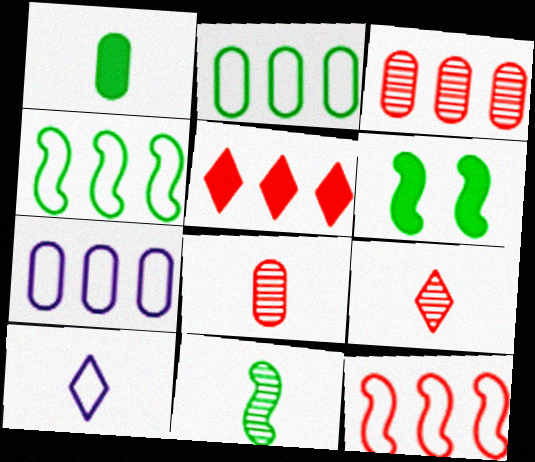[[3, 5, 12], 
[3, 6, 10], 
[4, 6, 11], 
[6, 7, 9]]